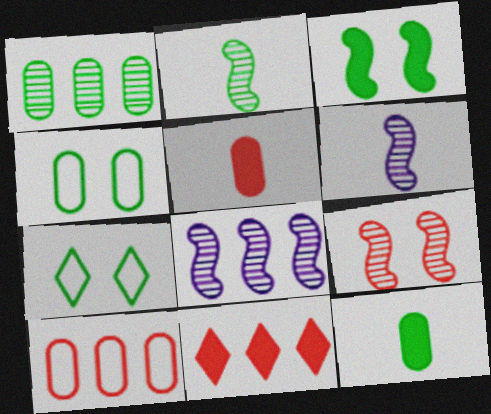[[1, 4, 12], 
[2, 8, 9], 
[4, 6, 11], 
[5, 7, 8]]